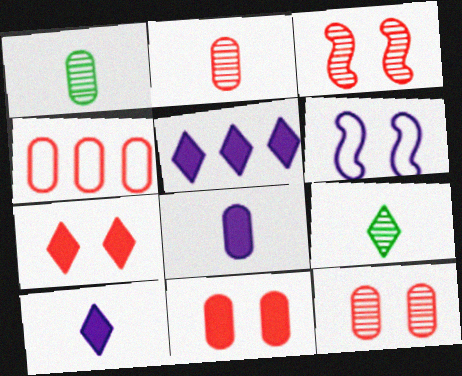[[2, 4, 11]]